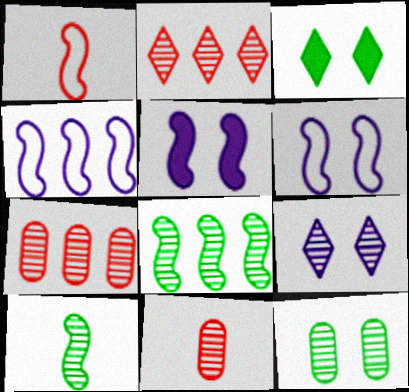[[1, 5, 8], 
[3, 4, 11], 
[7, 9, 10], 
[8, 9, 11]]